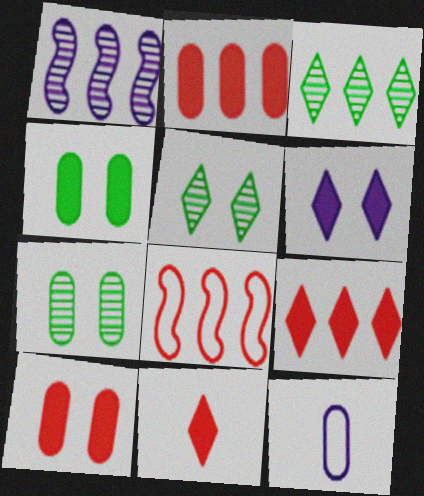[[1, 6, 12], 
[2, 7, 12]]